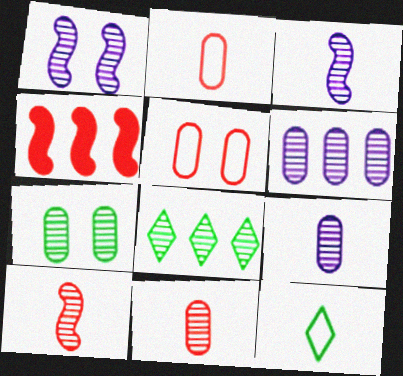[[1, 8, 11], 
[6, 7, 11]]